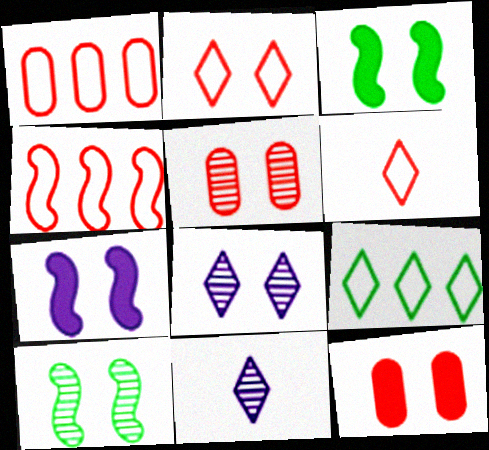[[1, 3, 11], 
[5, 8, 10]]